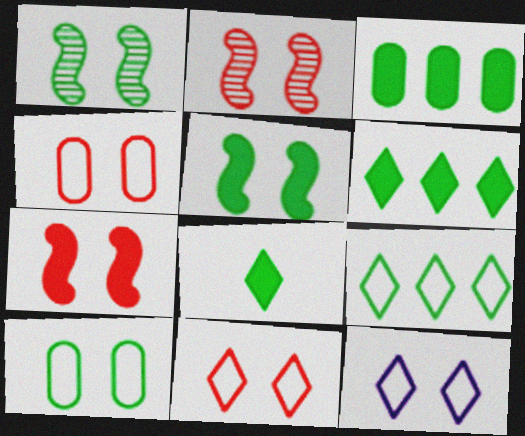[[3, 5, 8]]